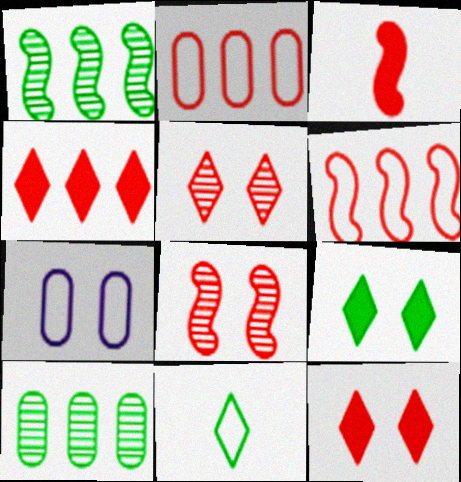[[2, 3, 5], 
[3, 6, 8], 
[6, 7, 11], 
[7, 8, 9]]